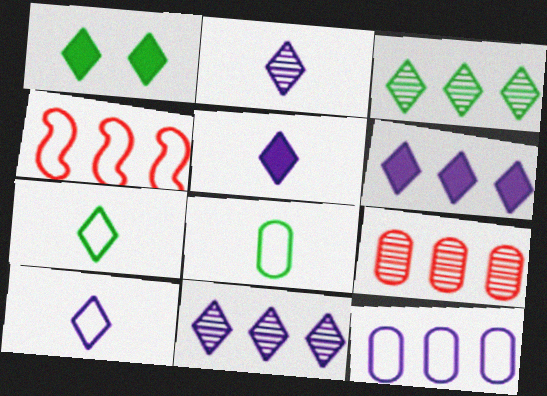[[1, 3, 7], 
[2, 5, 10]]